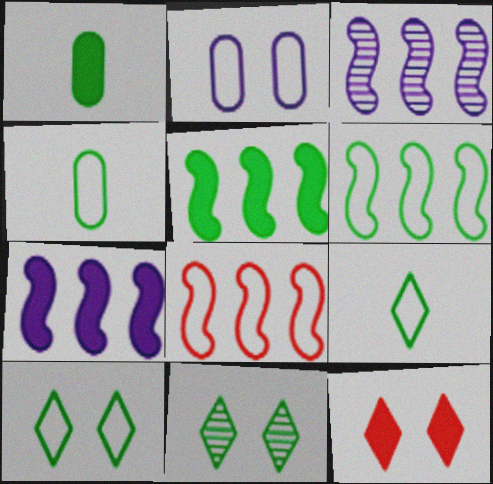[[1, 6, 11], 
[1, 7, 12], 
[2, 8, 9], 
[3, 4, 12], 
[3, 5, 8], 
[4, 5, 11], 
[4, 6, 10]]